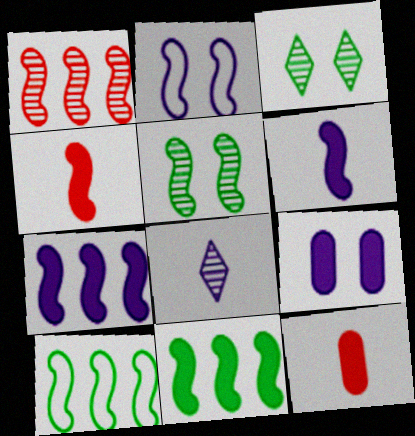[[1, 7, 10]]